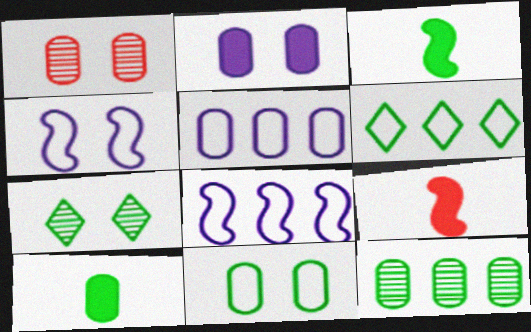[[1, 2, 11], 
[1, 5, 10], 
[5, 7, 9], 
[10, 11, 12]]